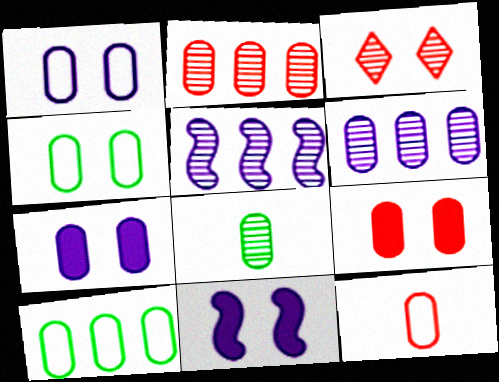[[1, 10, 12], 
[2, 9, 12], 
[3, 4, 11], 
[3, 5, 8]]